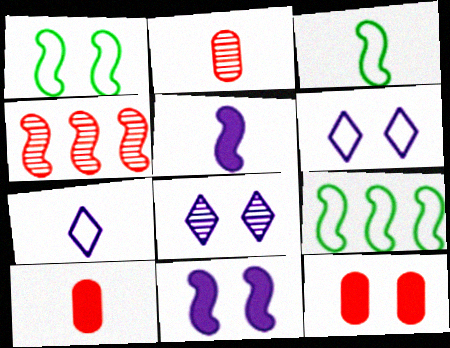[[1, 3, 9], 
[1, 4, 5], 
[1, 8, 12], 
[3, 4, 11], 
[8, 9, 10]]